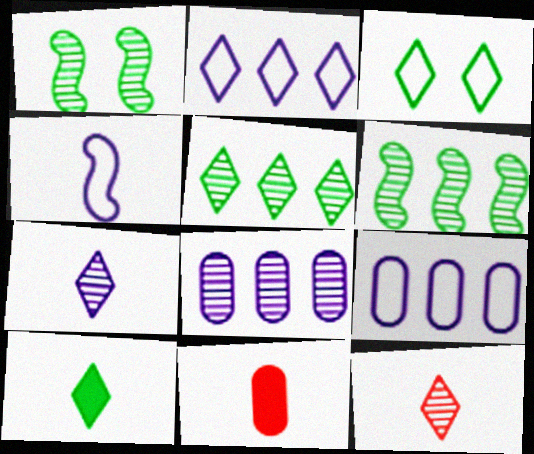[[1, 2, 11], 
[1, 8, 12], 
[3, 5, 10]]